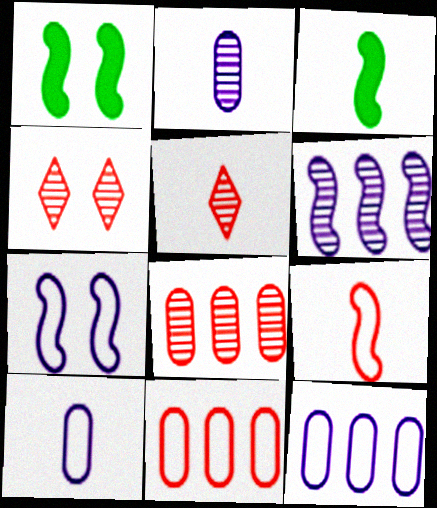[[1, 5, 12], 
[1, 6, 9], 
[3, 4, 12], 
[3, 5, 10]]